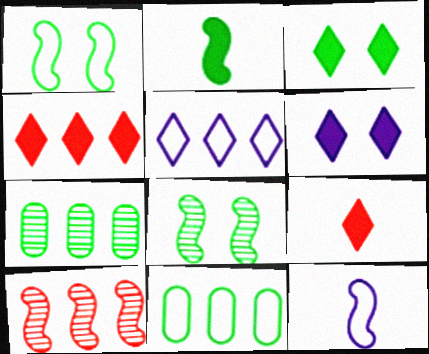[]